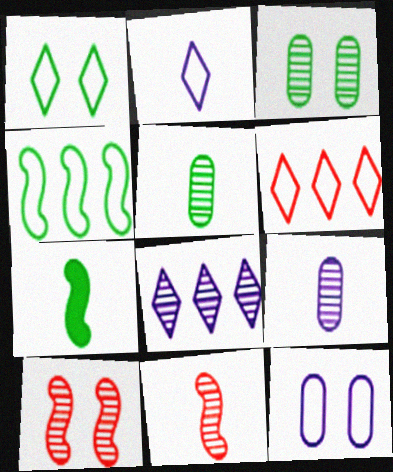[[1, 2, 6], 
[3, 8, 11], 
[5, 8, 10]]